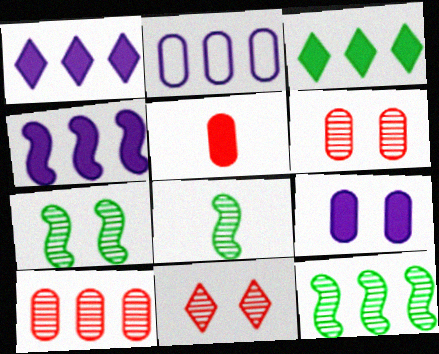[[7, 8, 12]]